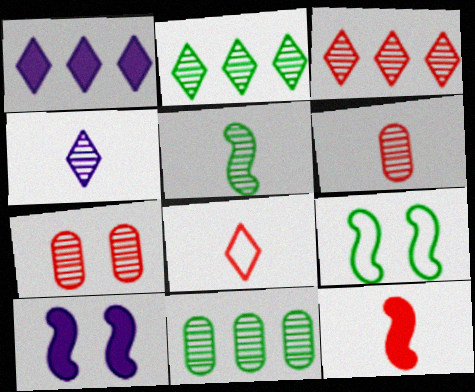[[1, 6, 9], 
[4, 5, 6], 
[6, 8, 12], 
[8, 10, 11]]